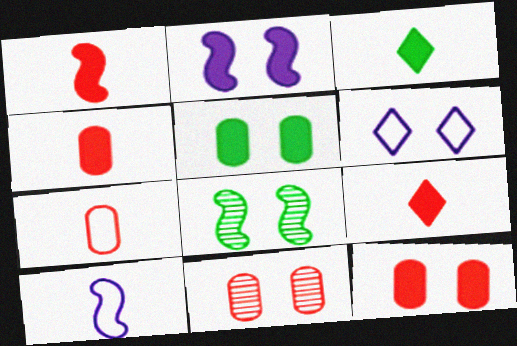[[1, 4, 9], 
[6, 8, 12]]